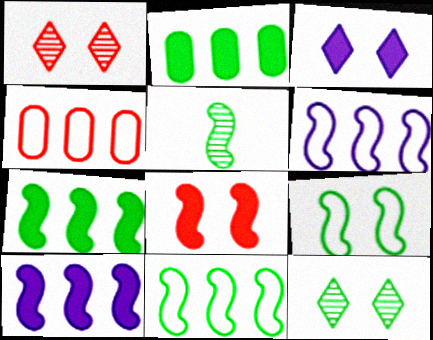[[3, 4, 5], 
[5, 6, 8], 
[5, 7, 9]]